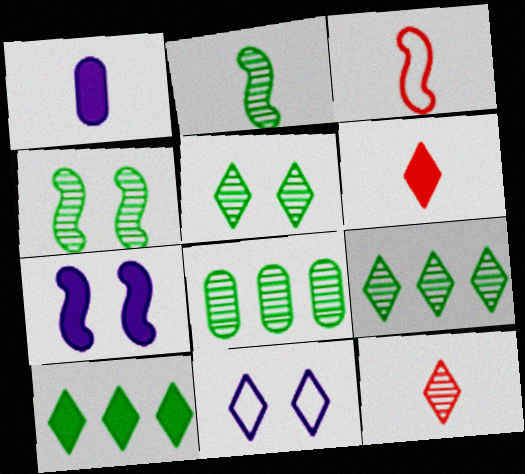[[2, 5, 8], 
[6, 9, 11], 
[10, 11, 12]]